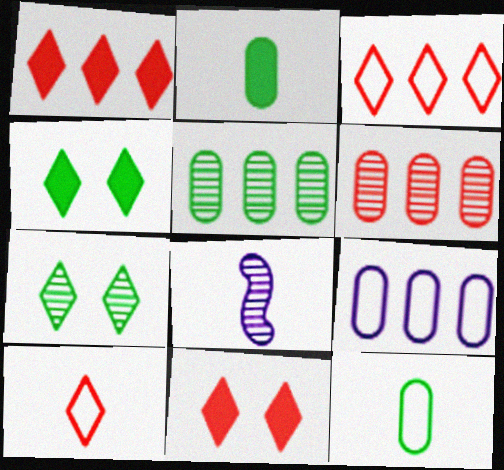[[2, 8, 10], 
[6, 7, 8]]